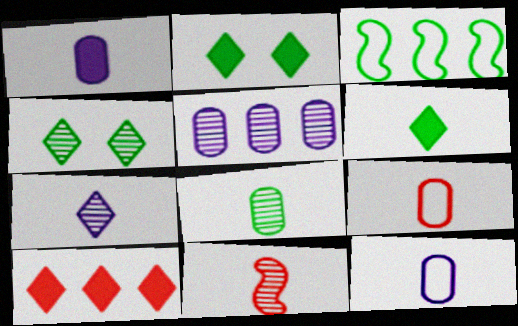[[1, 8, 9], 
[2, 3, 8], 
[3, 5, 10], 
[4, 5, 11], 
[6, 11, 12], 
[7, 8, 11]]